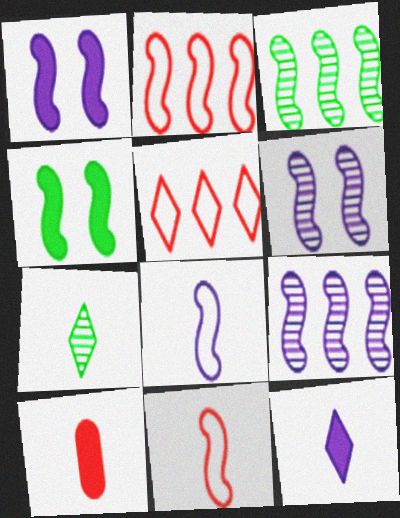[[1, 3, 11], 
[1, 8, 9], 
[4, 9, 11], 
[7, 8, 10]]